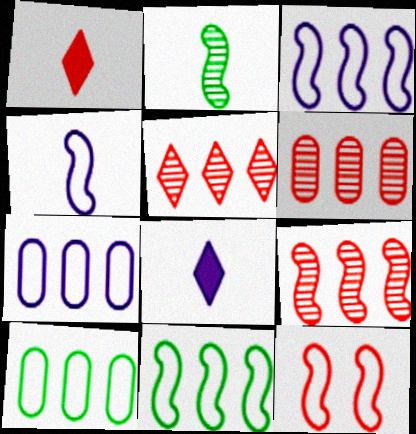[[1, 6, 12], 
[4, 11, 12], 
[5, 6, 9]]